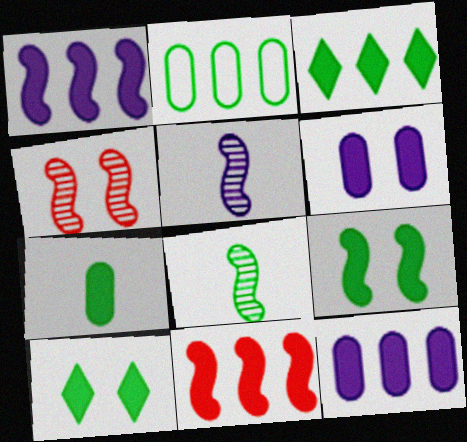[[2, 8, 10], 
[3, 7, 9], 
[3, 11, 12]]